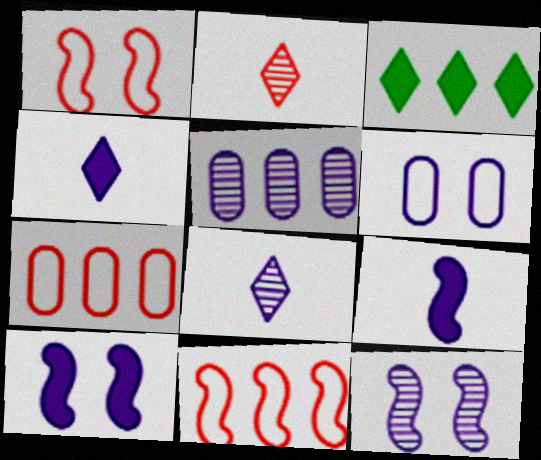[[3, 5, 11], 
[5, 8, 12]]